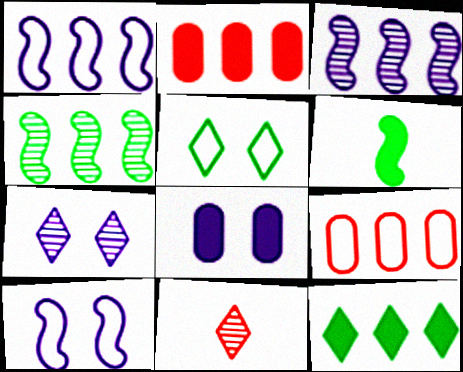[[3, 9, 12], 
[6, 7, 9], 
[7, 8, 10]]